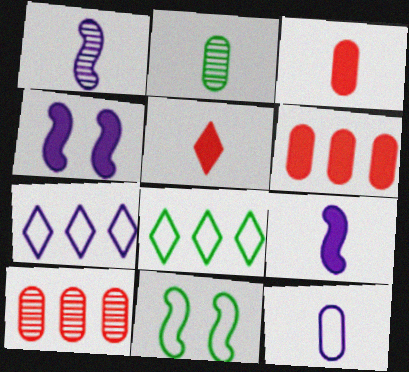[[2, 3, 12]]